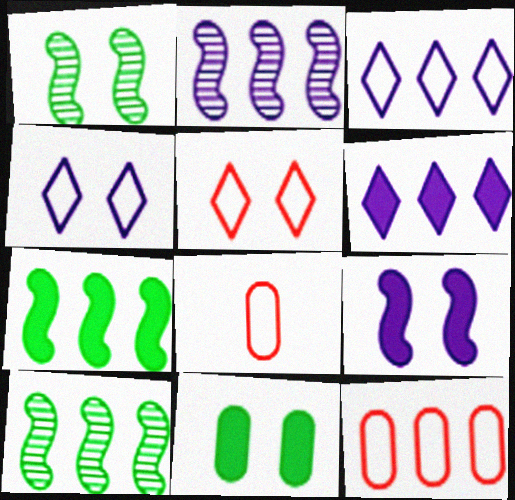[[1, 6, 8], 
[6, 10, 12]]